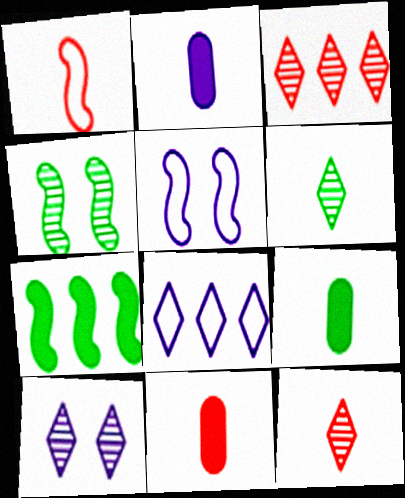[[1, 2, 6], 
[1, 11, 12], 
[2, 9, 11], 
[3, 5, 9], 
[3, 6, 10], 
[4, 8, 11]]